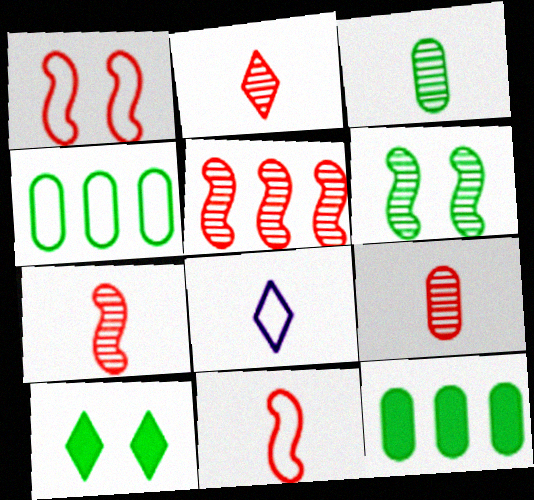[[1, 4, 8], 
[2, 7, 9]]